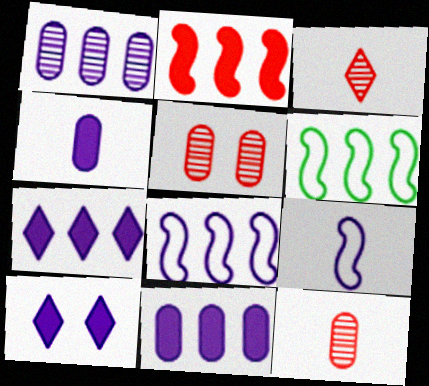[[1, 7, 8], 
[1, 9, 10], 
[6, 10, 12]]